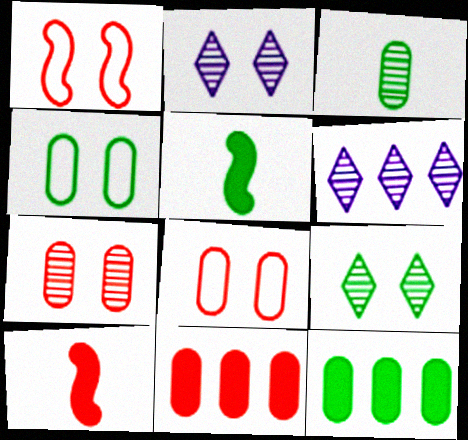[[3, 4, 12], 
[4, 6, 10], 
[5, 6, 8]]